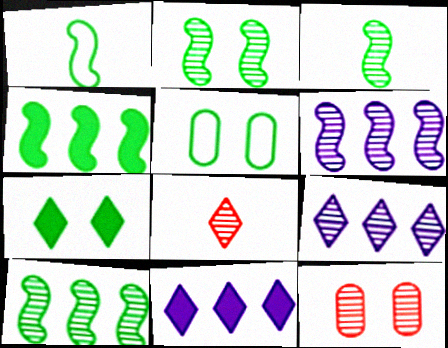[[1, 2, 4], 
[1, 11, 12], 
[2, 3, 10], 
[2, 5, 7], 
[3, 9, 12]]